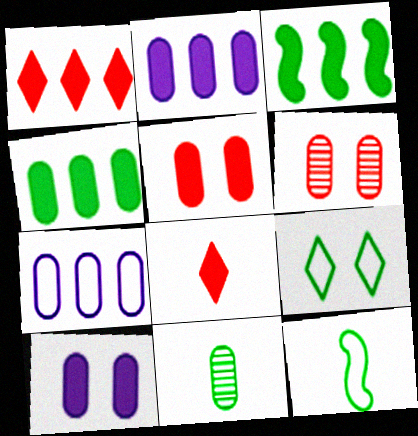[[1, 2, 3], 
[3, 8, 10], 
[3, 9, 11], 
[5, 7, 11]]